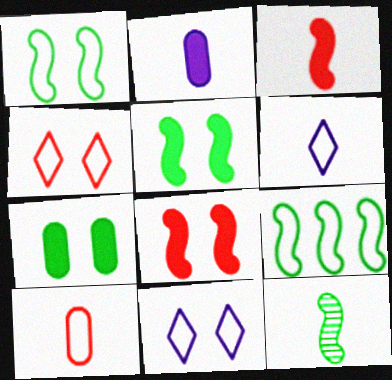[[5, 9, 12], 
[9, 10, 11]]